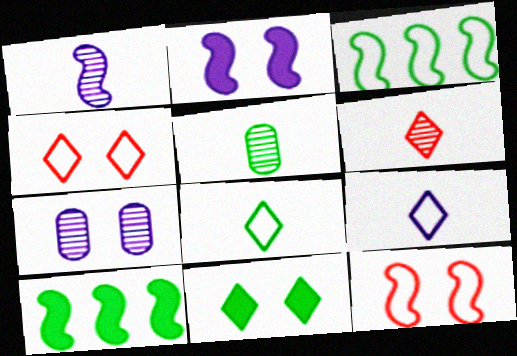[[1, 5, 6], 
[1, 10, 12], 
[3, 5, 11], 
[7, 11, 12]]